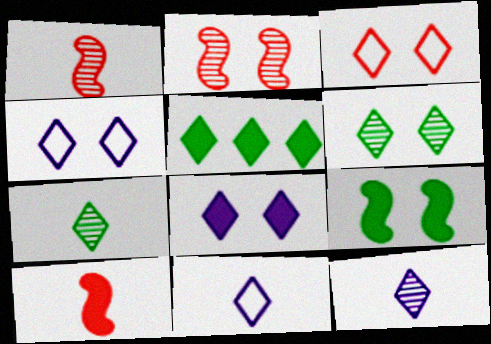[[3, 5, 12], 
[3, 6, 8]]